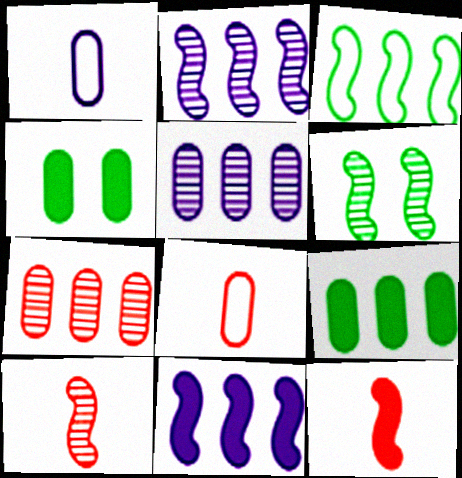[[1, 4, 7], 
[2, 6, 10], 
[4, 5, 8]]